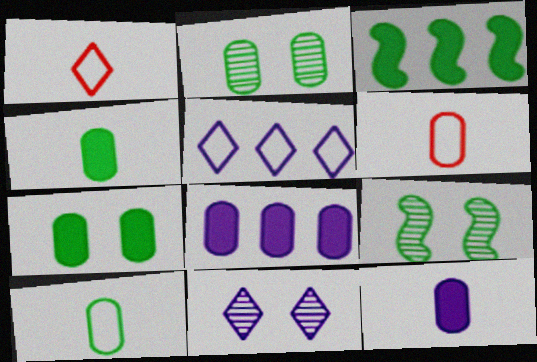[[1, 8, 9], 
[2, 6, 8], 
[3, 6, 11]]